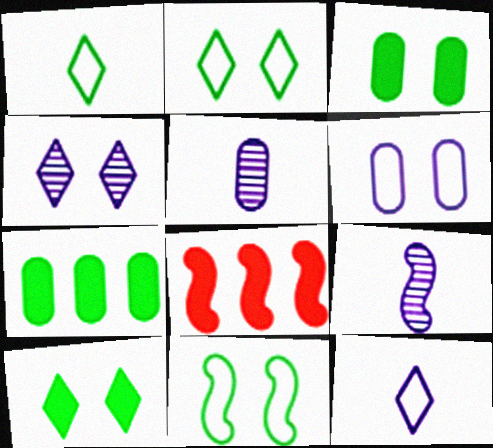[[2, 5, 8], 
[8, 9, 11]]